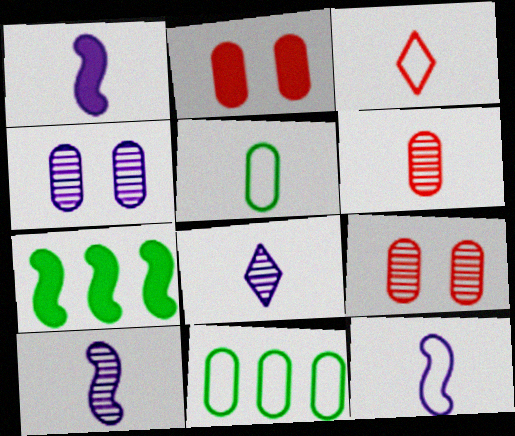[[1, 10, 12], 
[3, 4, 7], 
[3, 5, 12]]